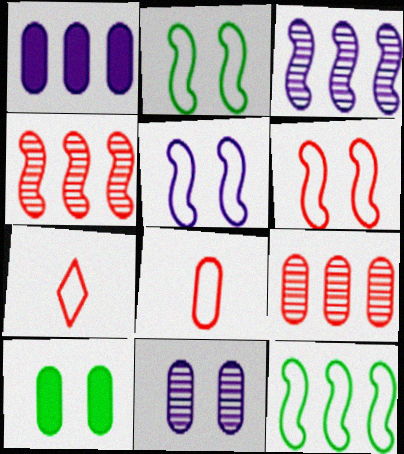[[2, 5, 6], 
[3, 7, 10]]